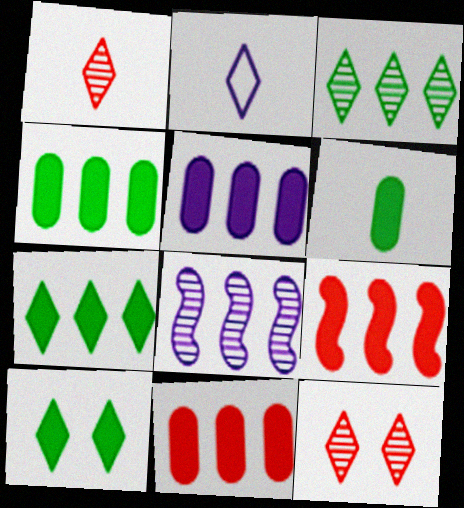[[2, 7, 12], 
[4, 5, 11], 
[5, 7, 9]]